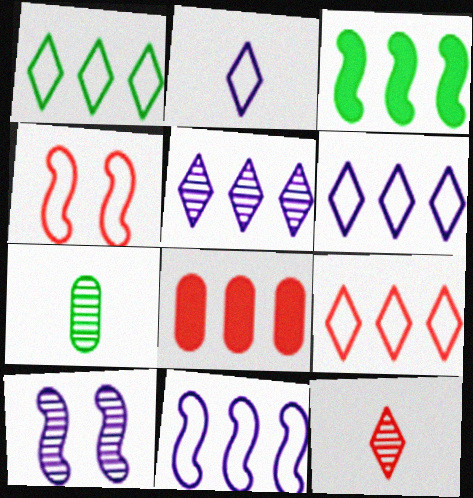[[1, 6, 9], 
[4, 8, 12]]